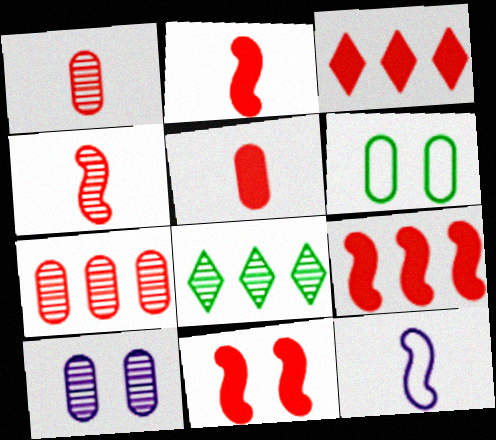[[2, 9, 11], 
[3, 5, 11], 
[4, 8, 10]]